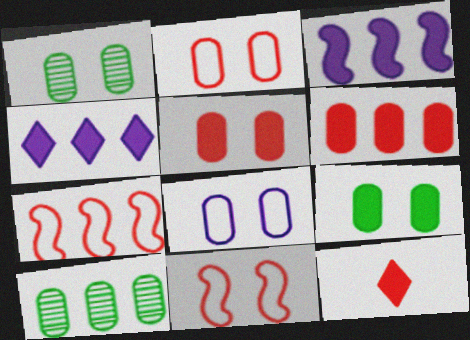[[1, 5, 8], 
[3, 9, 12], 
[4, 7, 10]]